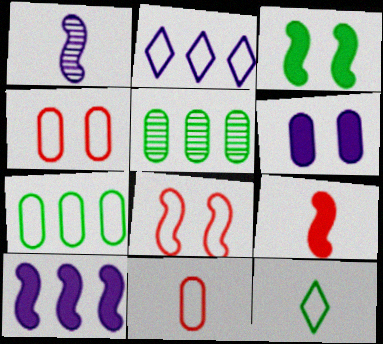[[1, 2, 6], 
[3, 5, 12], 
[3, 9, 10], 
[5, 6, 11]]